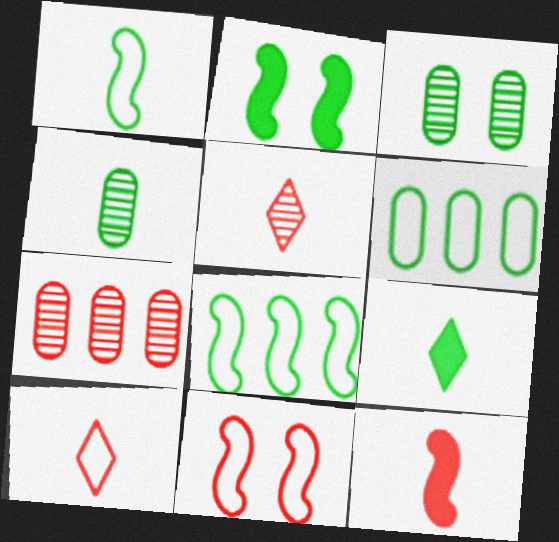[[1, 4, 9], 
[3, 8, 9]]